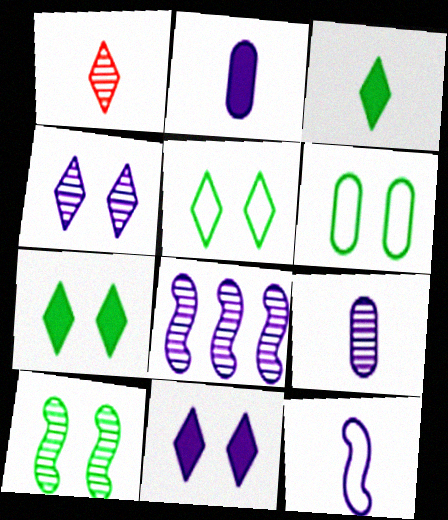[[4, 8, 9], 
[6, 7, 10]]